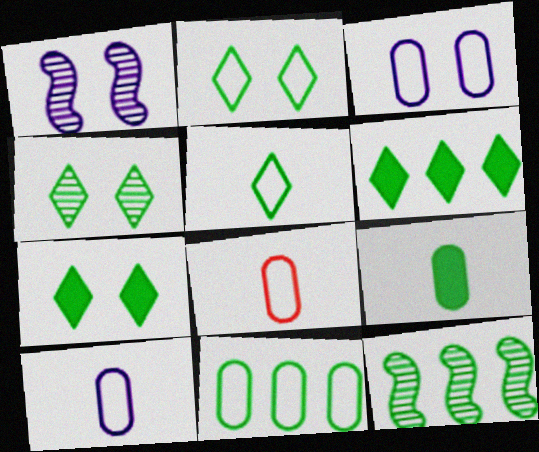[[1, 6, 8], 
[2, 4, 7], 
[2, 9, 12], 
[3, 8, 11], 
[4, 5, 6], 
[6, 11, 12]]